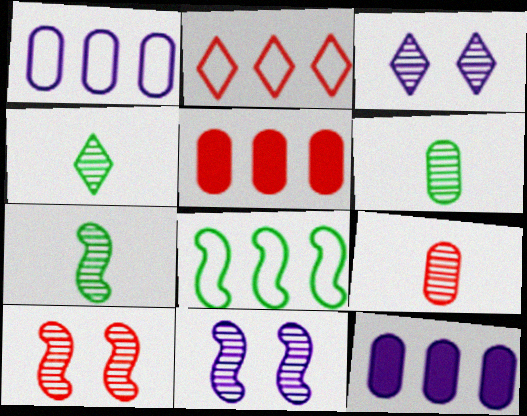[[1, 2, 8], 
[4, 6, 7]]